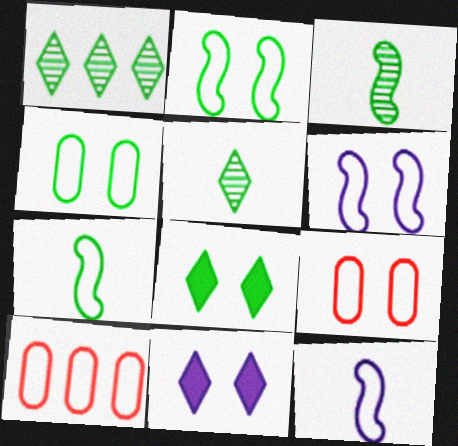[[3, 10, 11]]